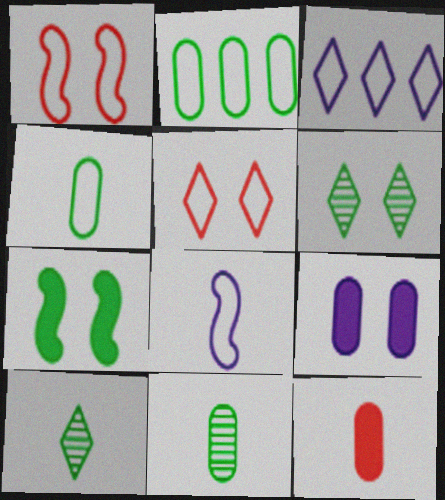[[1, 3, 4], 
[1, 6, 9], 
[2, 5, 8], 
[2, 7, 10], 
[8, 10, 12]]